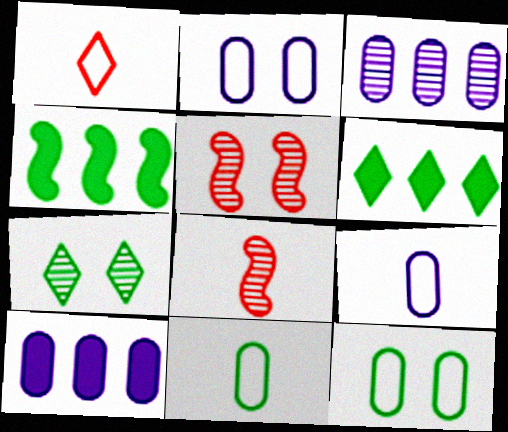[[2, 6, 8], 
[3, 7, 8], 
[4, 7, 11], 
[5, 6, 9]]